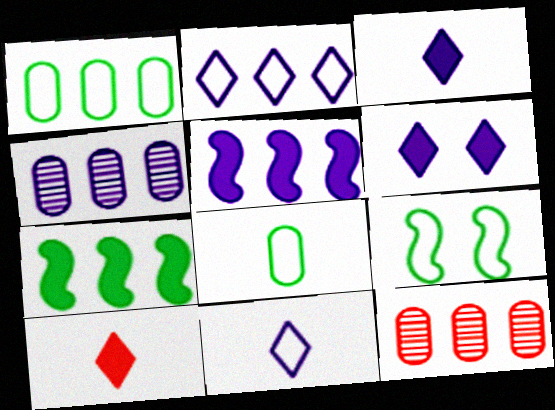[[2, 4, 5], 
[2, 7, 12], 
[3, 9, 12], 
[4, 9, 10]]